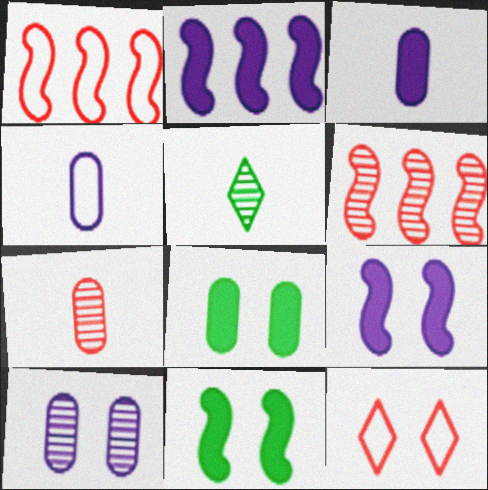[[5, 6, 10], 
[10, 11, 12]]